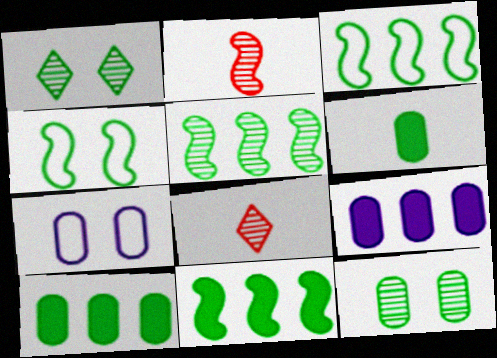[[1, 3, 6], 
[3, 5, 11], 
[4, 8, 9], 
[7, 8, 11]]